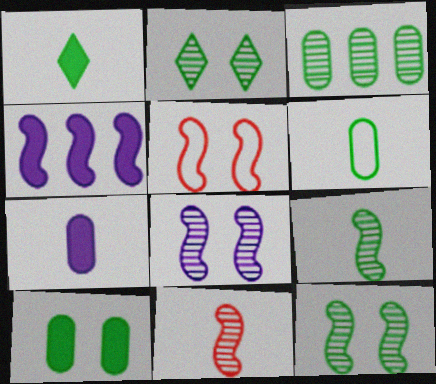[[1, 6, 9], 
[2, 3, 9], 
[3, 6, 10], 
[4, 5, 9]]